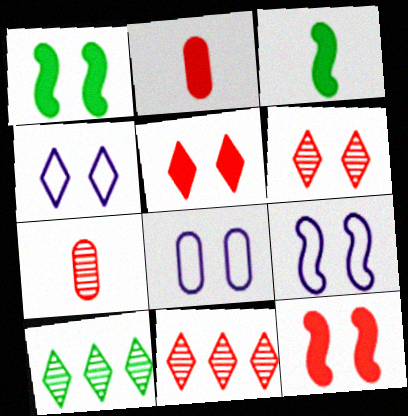[[1, 6, 8], 
[2, 9, 10], 
[3, 8, 11], 
[4, 8, 9]]